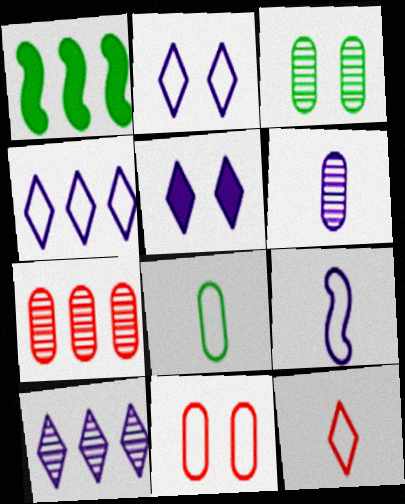[[1, 4, 7], 
[3, 6, 7], 
[8, 9, 12]]